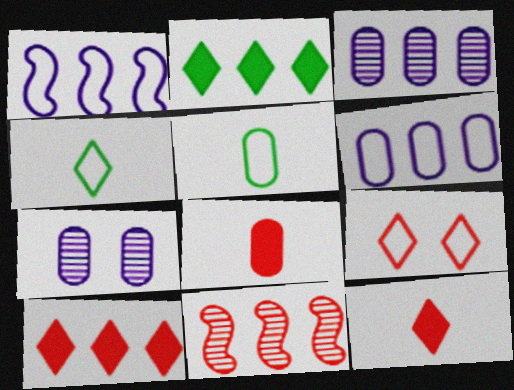[[1, 5, 9], 
[2, 6, 11], 
[8, 9, 11]]